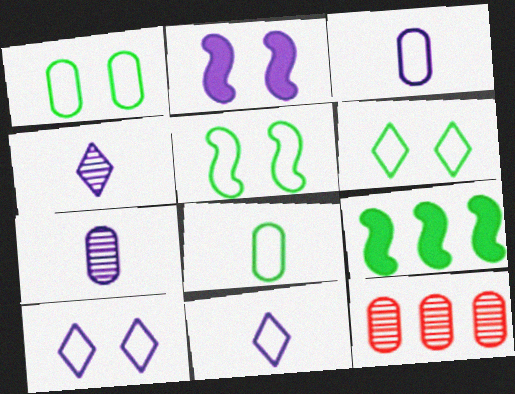[[1, 5, 6]]